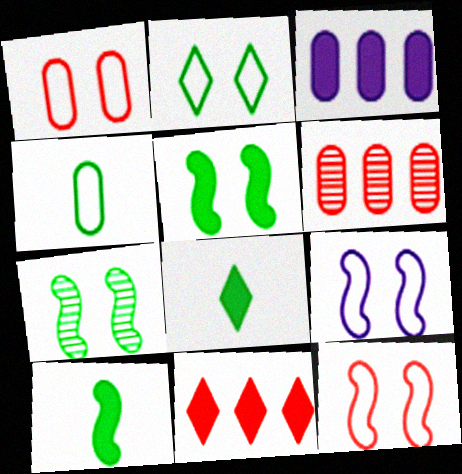[[1, 2, 9], 
[6, 8, 9]]